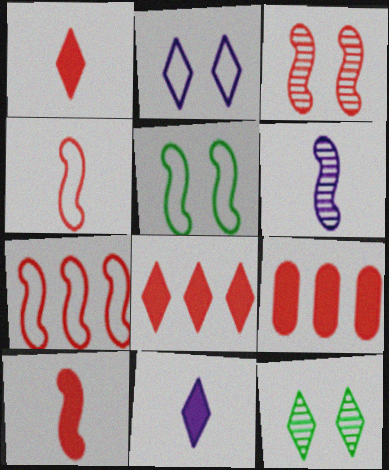[[3, 7, 10]]